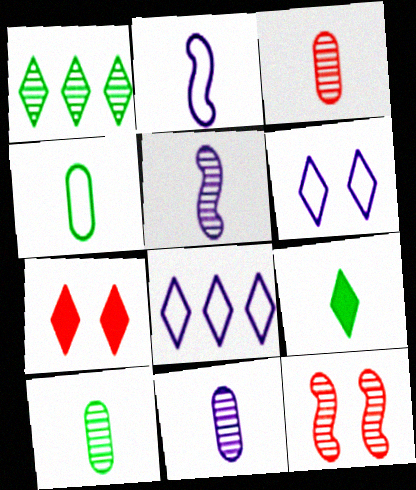[[1, 11, 12], 
[2, 3, 9], 
[3, 10, 11]]